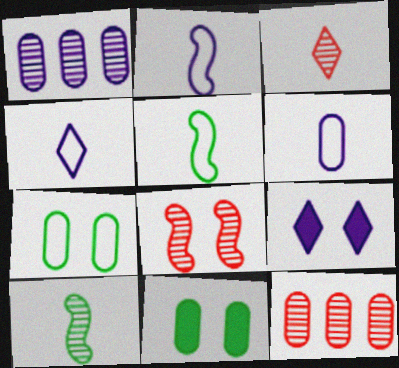[[1, 2, 9], 
[2, 4, 6], 
[3, 8, 12], 
[5, 9, 12], 
[6, 11, 12], 
[7, 8, 9]]